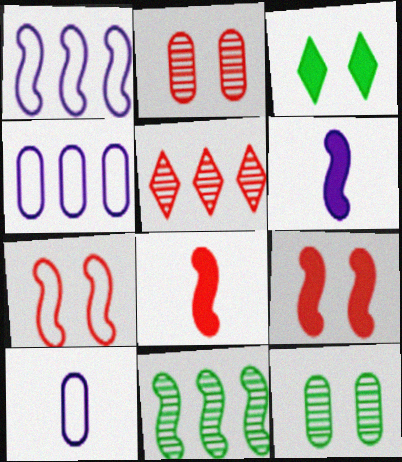[[6, 7, 11]]